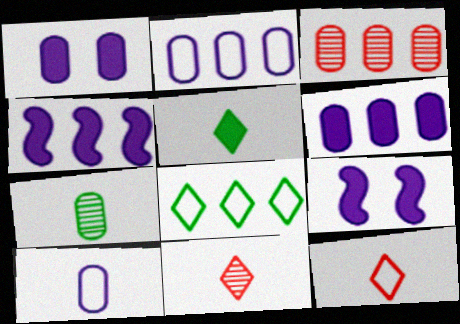[[3, 4, 8]]